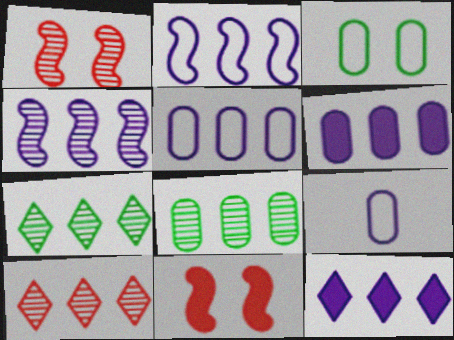[[4, 5, 12], 
[4, 8, 10], 
[7, 9, 11]]